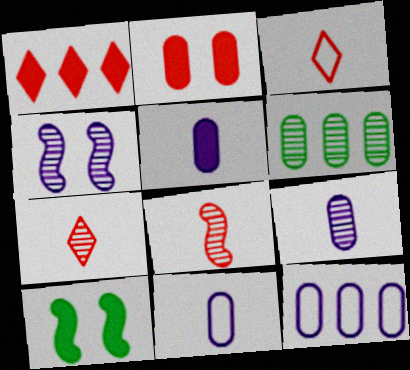[[1, 5, 10], 
[2, 6, 11], 
[4, 6, 7], 
[5, 9, 11], 
[7, 10, 12]]